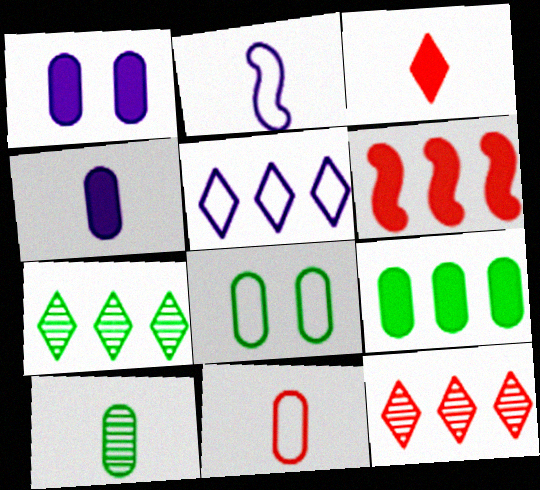[[2, 3, 10], 
[4, 10, 11], 
[8, 9, 10]]